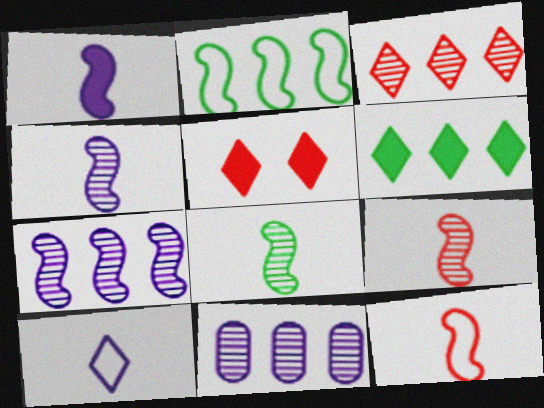[[1, 8, 12], 
[4, 8, 9]]